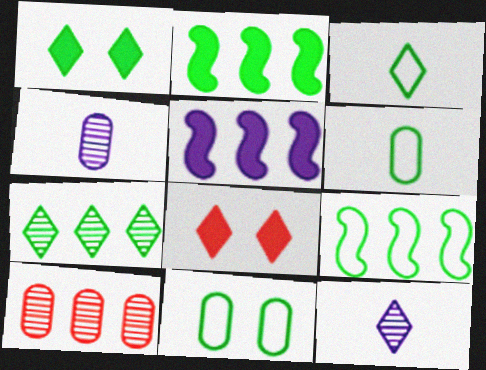[[1, 3, 7], 
[3, 9, 11], 
[4, 8, 9]]